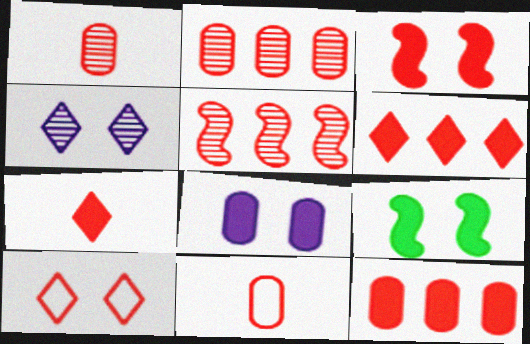[[3, 7, 12]]